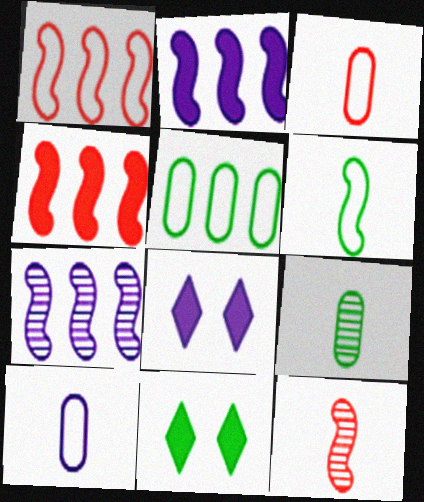[[1, 8, 9], 
[3, 7, 11], 
[5, 8, 12], 
[7, 8, 10]]